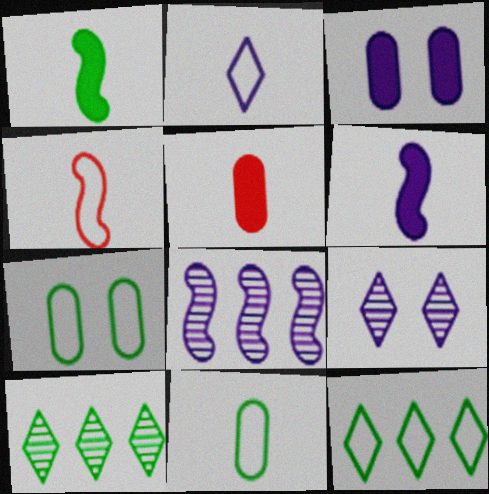[[1, 7, 10], 
[2, 3, 8], 
[2, 4, 11], 
[3, 4, 10]]